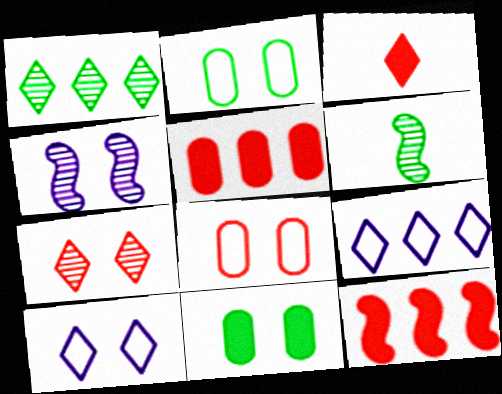[[1, 3, 10], 
[5, 6, 10]]